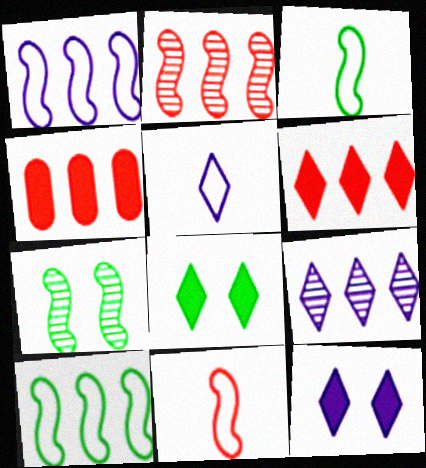[[4, 5, 7], 
[4, 9, 10], 
[5, 9, 12]]